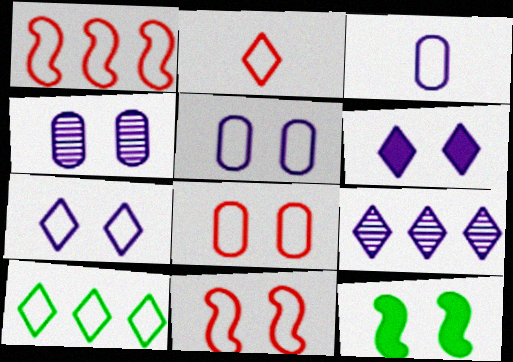[[1, 2, 8], 
[2, 7, 10], 
[3, 10, 11]]